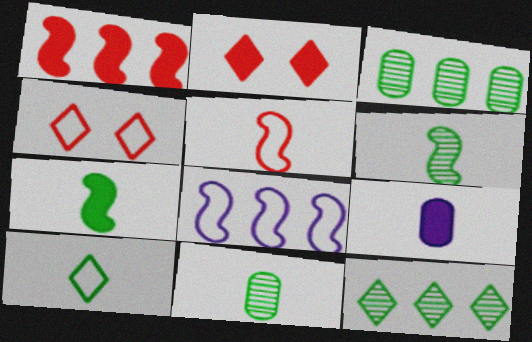[[2, 8, 11], 
[7, 10, 11]]